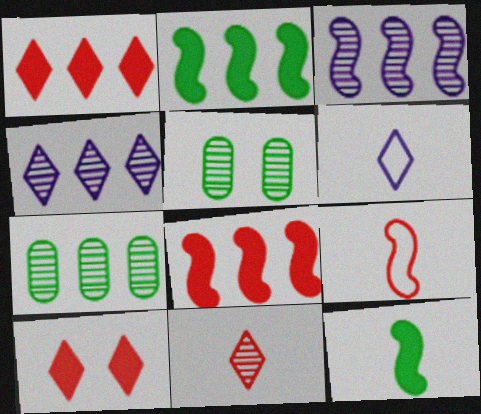[[3, 5, 11], 
[5, 6, 8]]